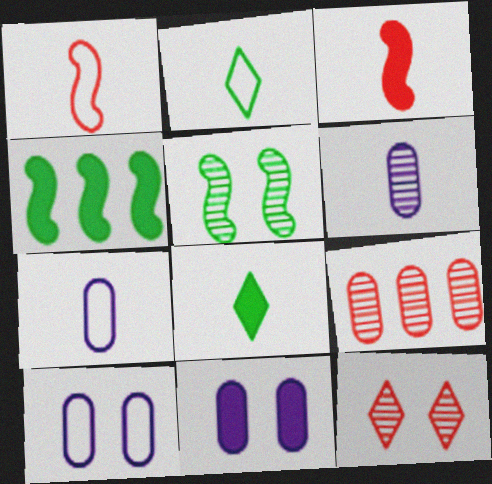[[1, 2, 7], 
[1, 6, 8], 
[2, 3, 6], 
[4, 7, 12]]